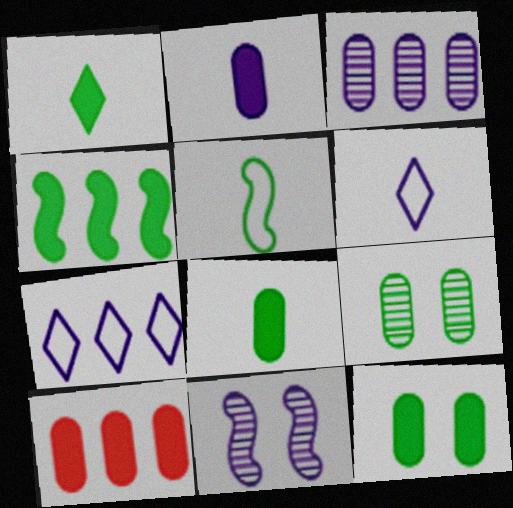[[1, 4, 12], 
[2, 7, 11], 
[2, 10, 12]]